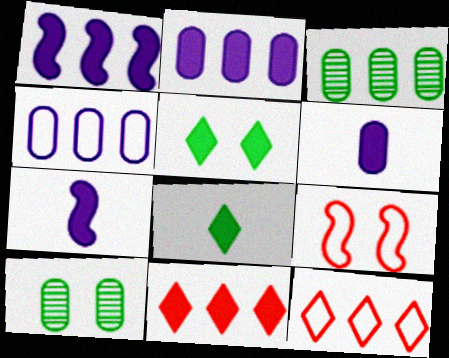[[1, 3, 12], 
[7, 10, 12]]